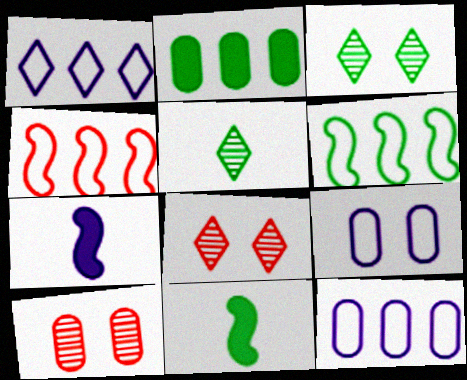[[1, 10, 11], 
[8, 11, 12]]